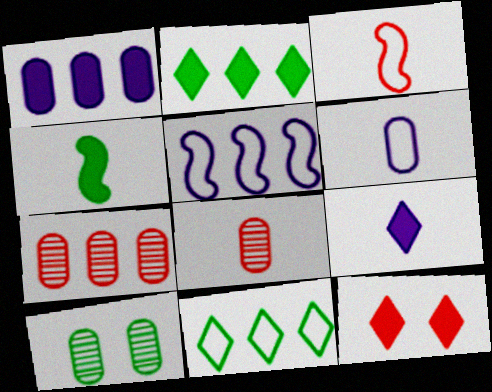[[1, 4, 12], 
[2, 5, 7], 
[2, 9, 12], 
[3, 7, 12], 
[4, 10, 11]]